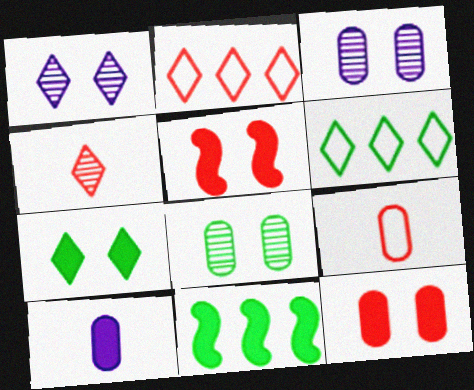[[1, 9, 11]]